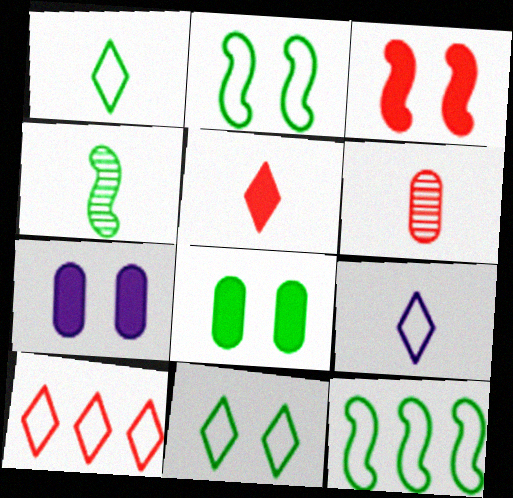[[3, 6, 10], 
[4, 7, 10], 
[9, 10, 11]]